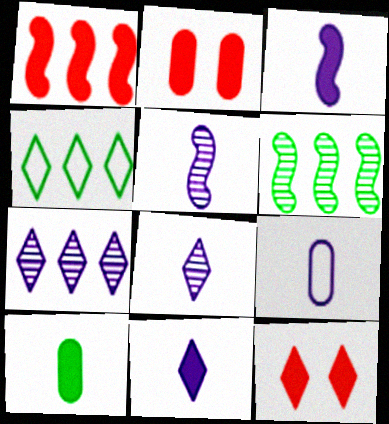[[2, 4, 5], 
[3, 8, 9], 
[4, 8, 12], 
[5, 9, 11], 
[6, 9, 12]]